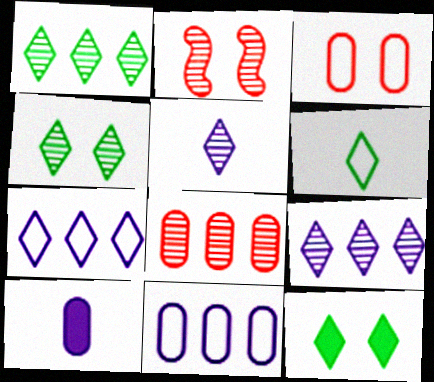[[1, 6, 12]]